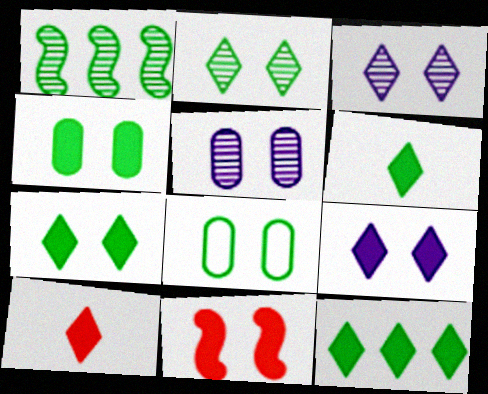[[1, 6, 8], 
[3, 8, 11], 
[4, 9, 11], 
[6, 7, 12], 
[9, 10, 12]]